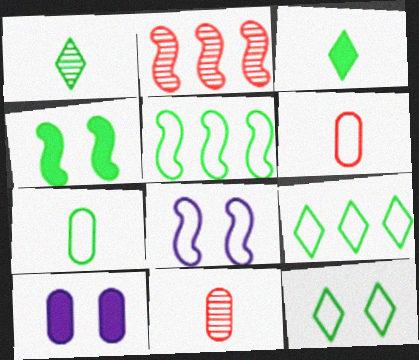[[5, 7, 12], 
[6, 8, 9]]